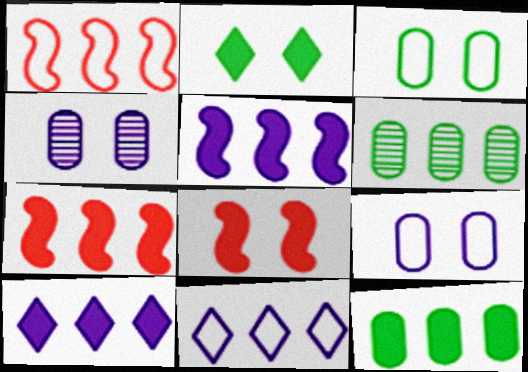[[1, 6, 10], 
[6, 7, 11], 
[7, 10, 12]]